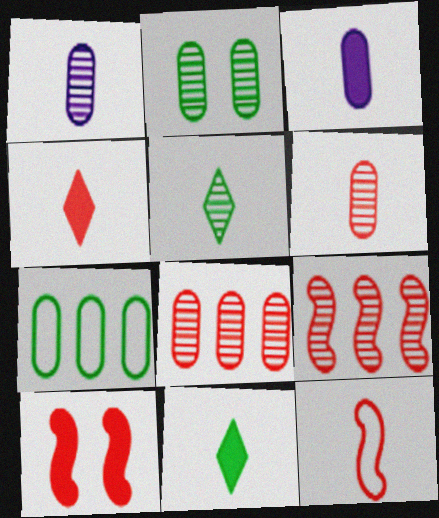[[1, 2, 8], 
[1, 11, 12], 
[3, 5, 12], 
[4, 6, 12], 
[9, 10, 12]]